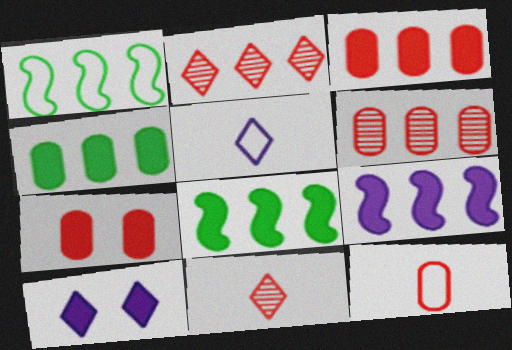[[6, 7, 12]]